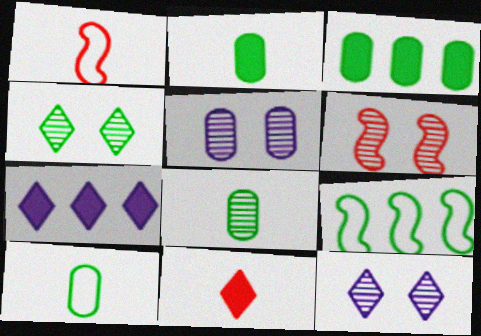[[1, 3, 12], 
[2, 4, 9], 
[2, 8, 10], 
[4, 5, 6], 
[5, 9, 11], 
[6, 7, 10]]